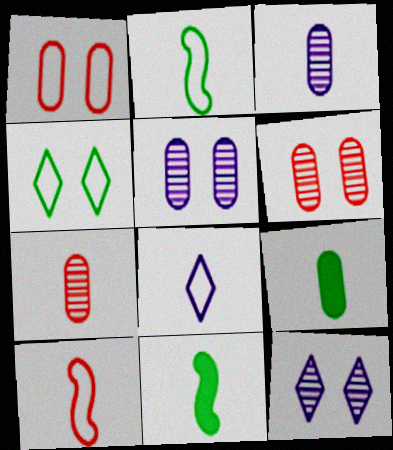[[7, 8, 11]]